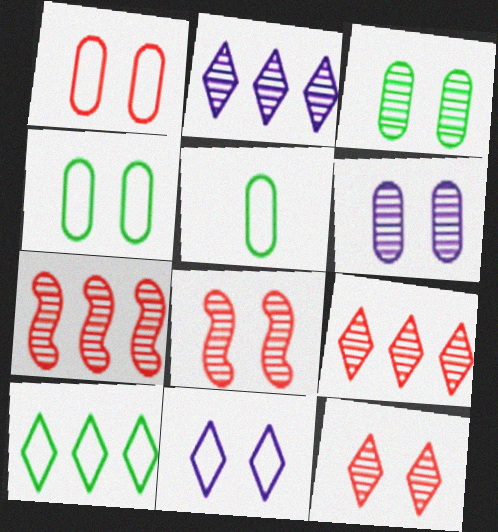[]